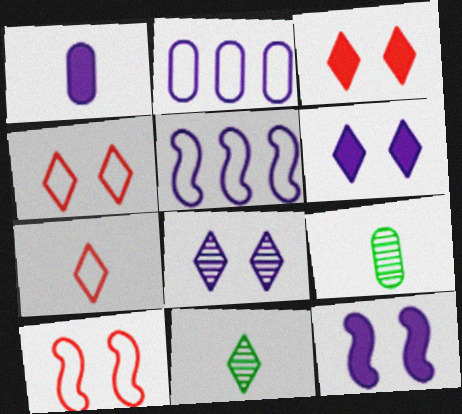[[1, 5, 8], 
[3, 5, 9]]